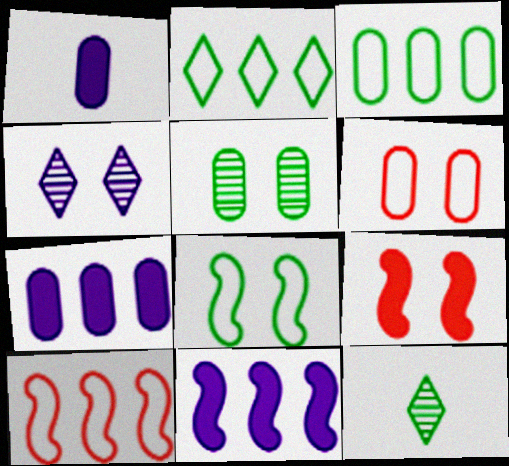[[6, 11, 12]]